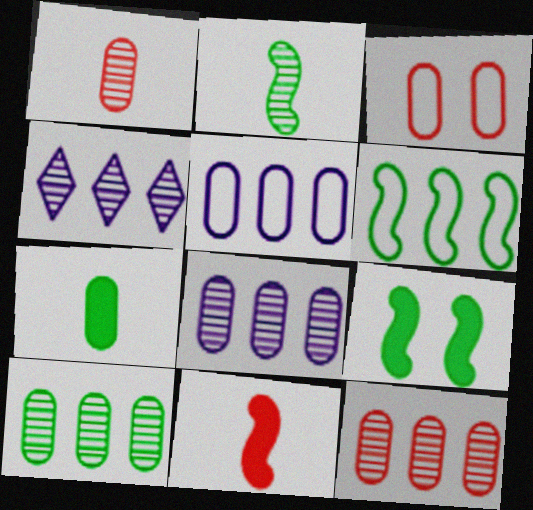[[2, 6, 9], 
[3, 7, 8], 
[8, 10, 12]]